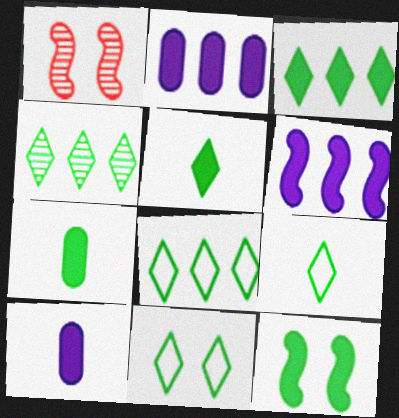[[1, 2, 9], 
[1, 8, 10], 
[3, 4, 8], 
[3, 7, 12], 
[4, 5, 11], 
[8, 9, 11]]